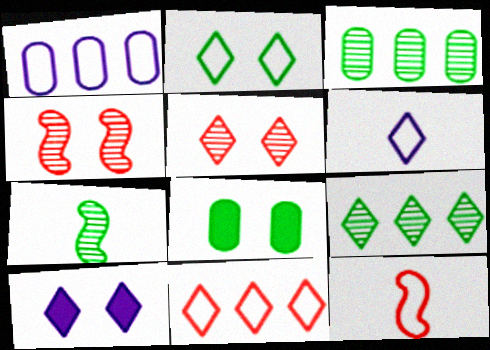[[1, 2, 12], 
[2, 5, 10], 
[2, 6, 11], 
[3, 10, 12]]